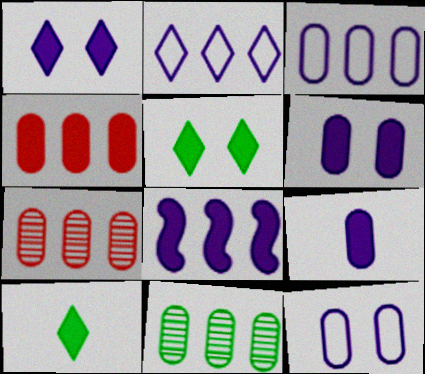[[1, 8, 9], 
[3, 4, 11]]